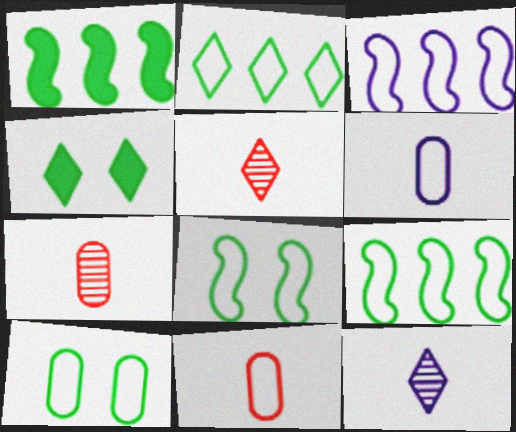[[3, 4, 7]]